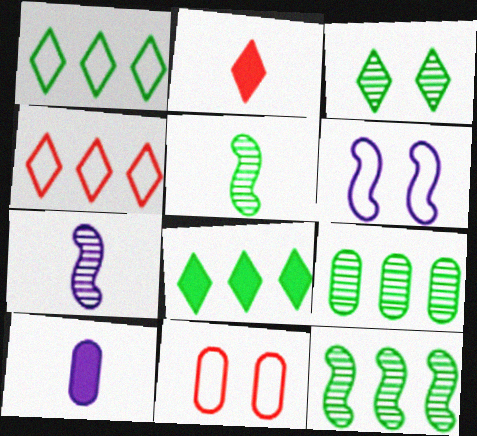[[2, 6, 9], 
[3, 5, 9], 
[7, 8, 11], 
[9, 10, 11]]